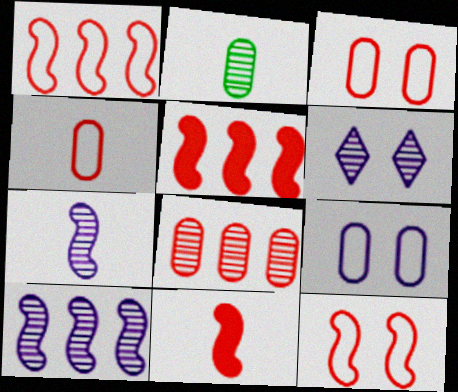[]